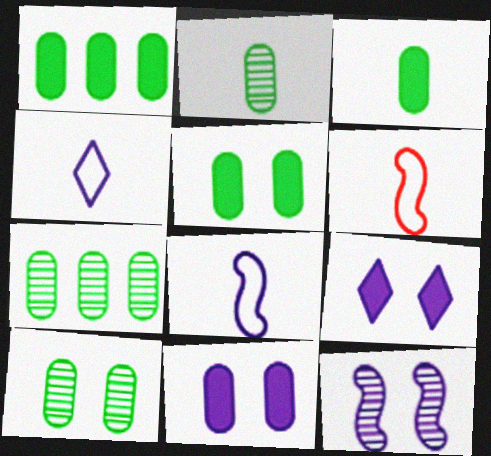[[1, 3, 5], 
[2, 7, 10], 
[6, 7, 9]]